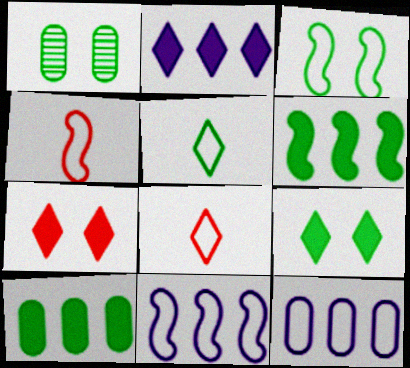[[1, 2, 4], 
[1, 3, 9], 
[1, 5, 6], 
[3, 4, 11], 
[3, 8, 12]]